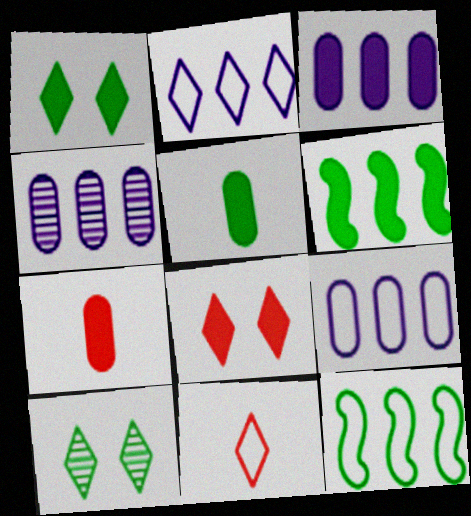[[1, 5, 6], 
[3, 4, 9], 
[5, 10, 12]]